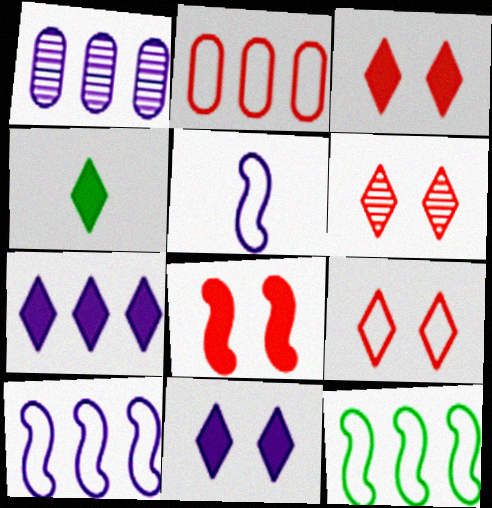[[1, 5, 11], 
[1, 7, 10], 
[3, 4, 7], 
[3, 6, 9]]